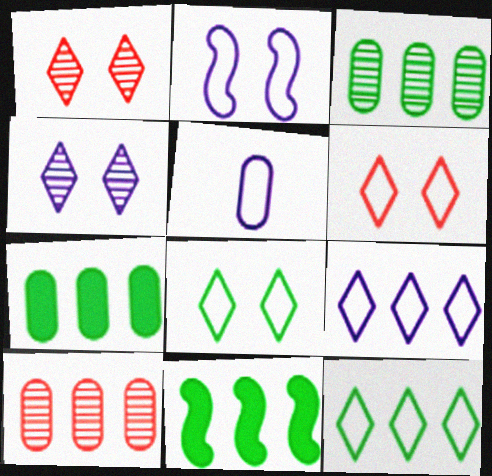[[1, 5, 11], 
[2, 5, 9], 
[3, 11, 12], 
[9, 10, 11]]